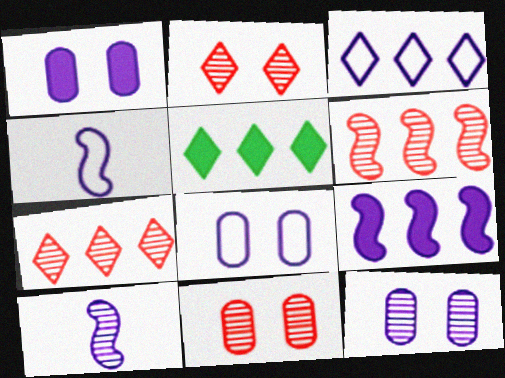[[1, 3, 10], 
[1, 8, 12], 
[3, 4, 8], 
[3, 5, 7], 
[4, 5, 11]]